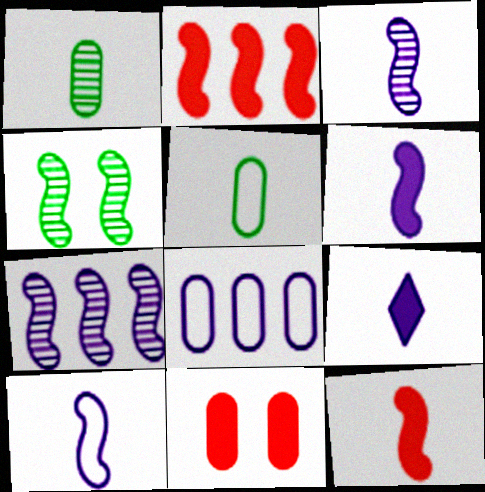[[1, 8, 11], 
[2, 4, 10], 
[3, 6, 10]]